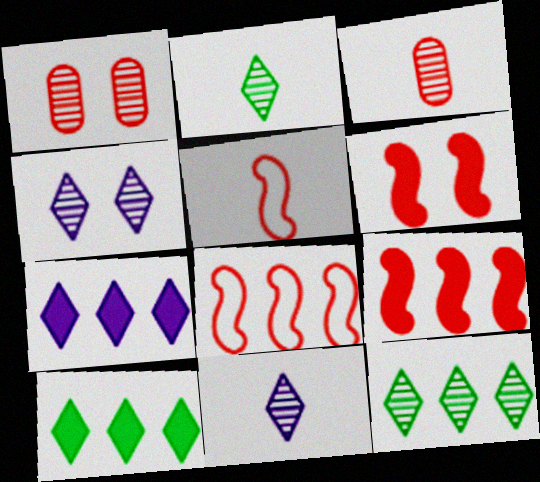[]